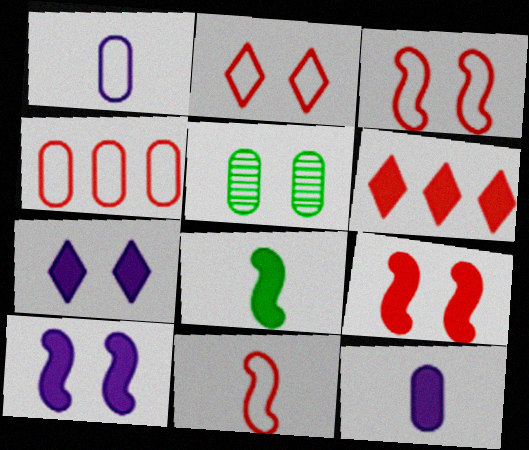[[2, 4, 11], 
[2, 5, 10], 
[3, 5, 7], 
[4, 5, 12]]